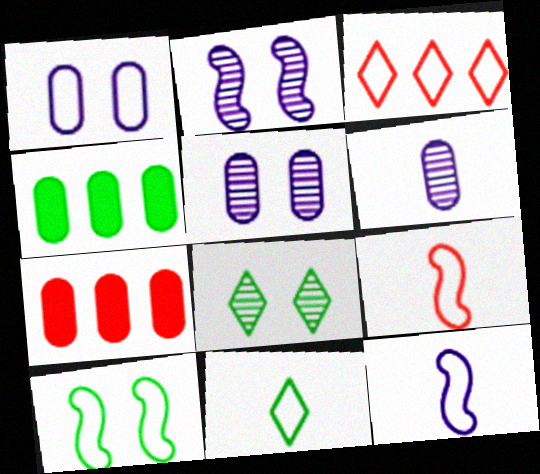[[2, 7, 11], 
[7, 8, 12]]